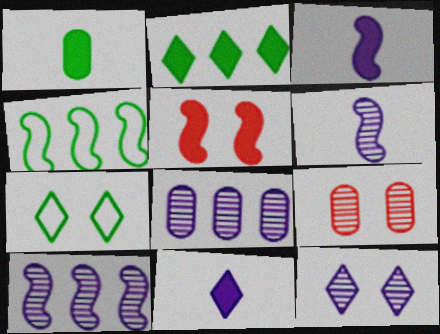[[4, 5, 6], 
[4, 9, 11], 
[6, 8, 12]]